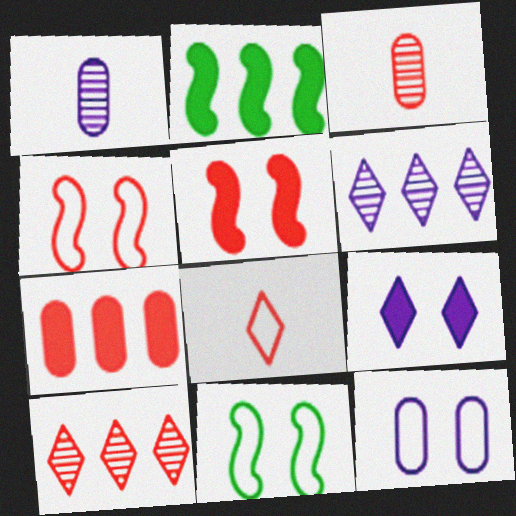[]